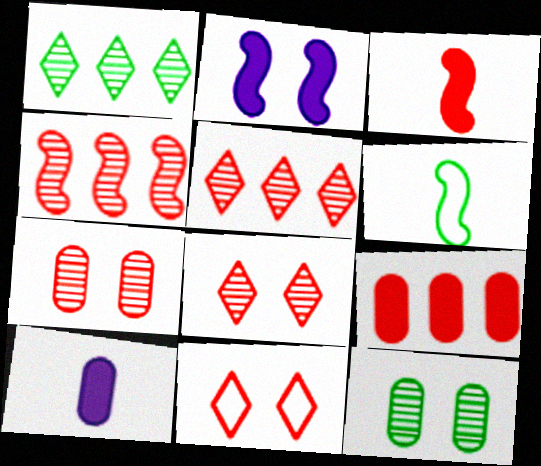[[2, 4, 6], 
[2, 11, 12]]